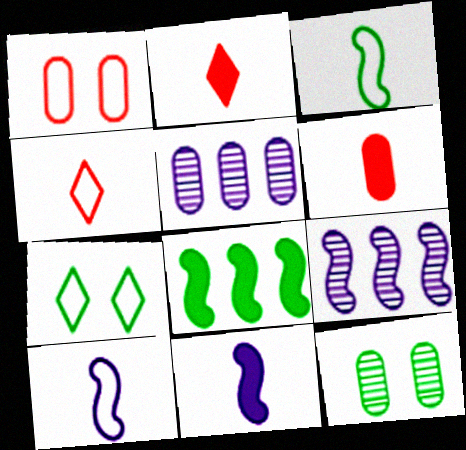[[6, 7, 9]]